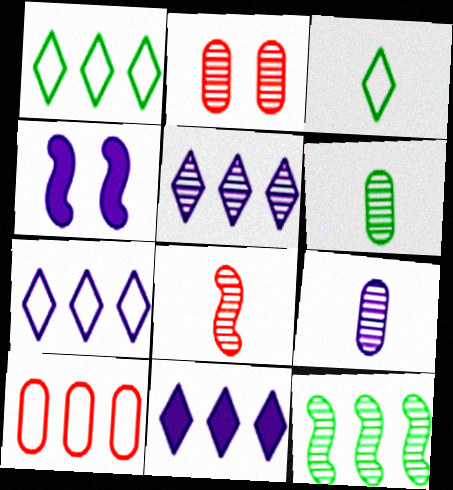[[4, 7, 9], 
[5, 7, 11], 
[10, 11, 12]]